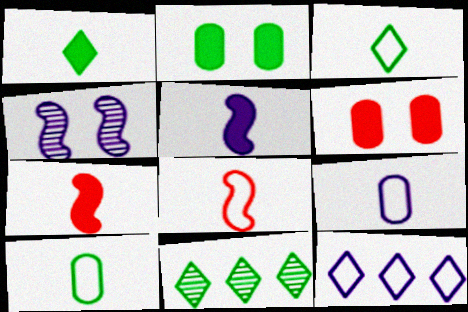[[3, 8, 9]]